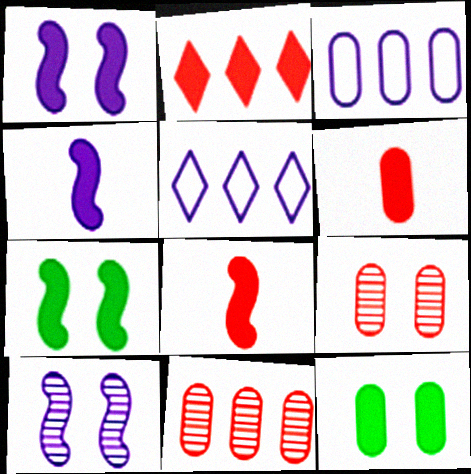[[2, 4, 12]]